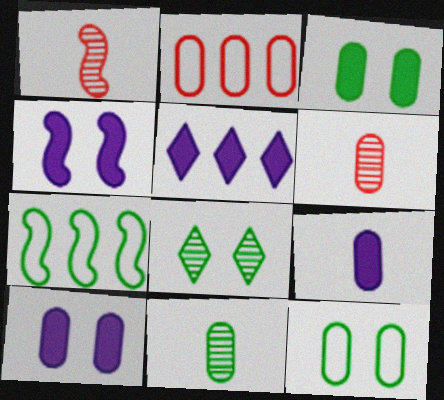[[1, 4, 7], 
[1, 5, 12], 
[2, 10, 11], 
[4, 5, 9]]